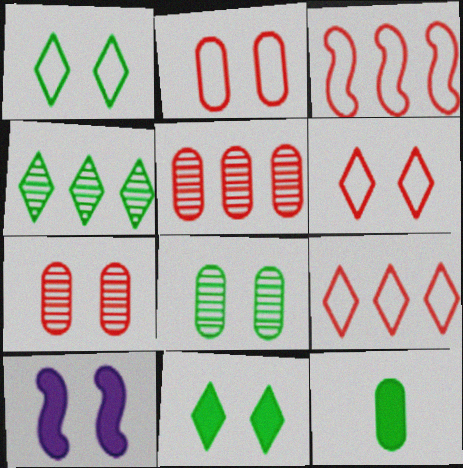[[1, 7, 10], 
[6, 8, 10]]